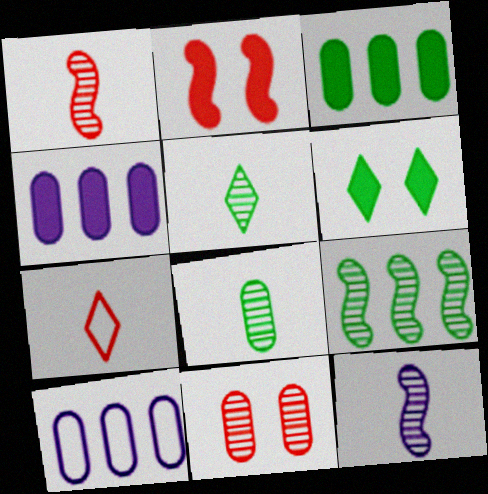[[1, 6, 10], 
[2, 5, 10]]